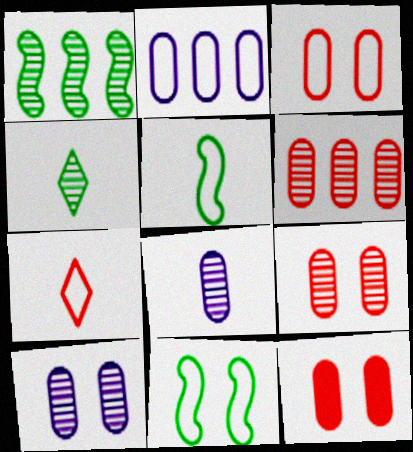[[2, 7, 11], 
[3, 9, 12]]